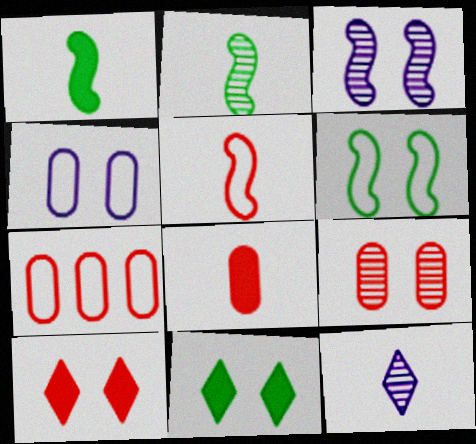[[7, 8, 9]]